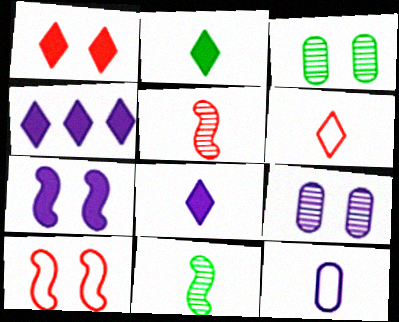[[1, 2, 4], 
[2, 5, 12]]